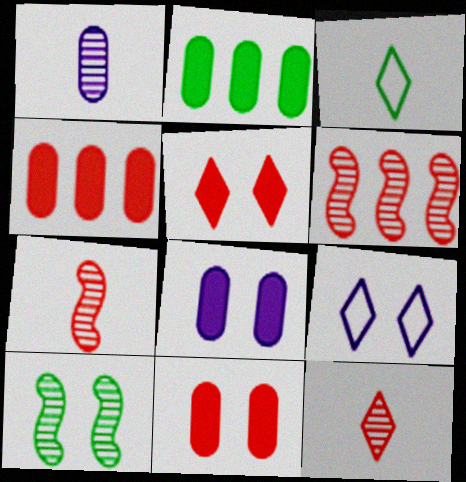[[2, 3, 10], 
[2, 7, 9], 
[3, 6, 8], 
[9, 10, 11]]